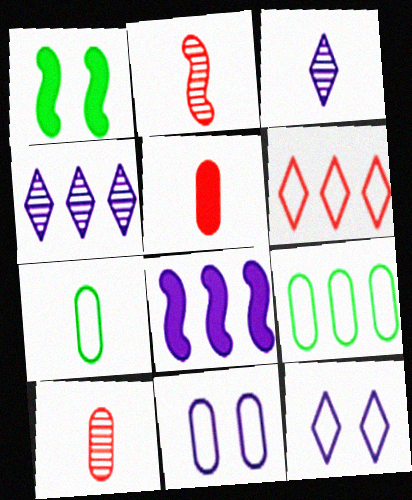[[3, 8, 11]]